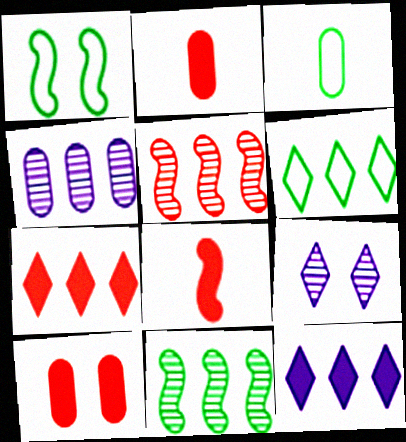[[1, 3, 6], 
[1, 9, 10], 
[3, 4, 10], 
[7, 8, 10]]